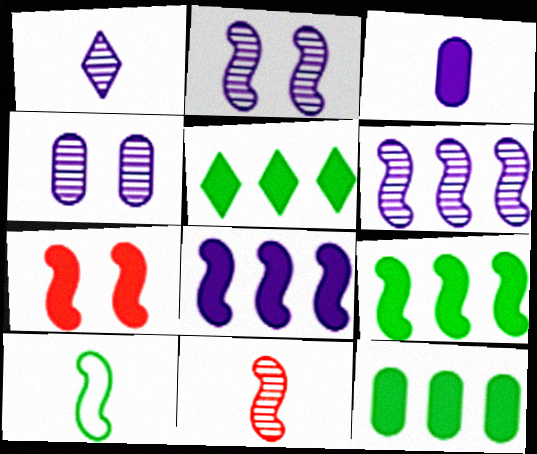[[1, 4, 6], 
[3, 5, 7], 
[5, 9, 12], 
[6, 7, 10]]